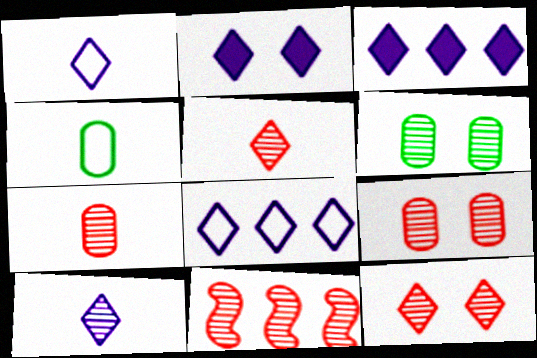[[2, 4, 11], 
[2, 8, 10], 
[5, 9, 11], 
[6, 10, 11], 
[7, 11, 12]]